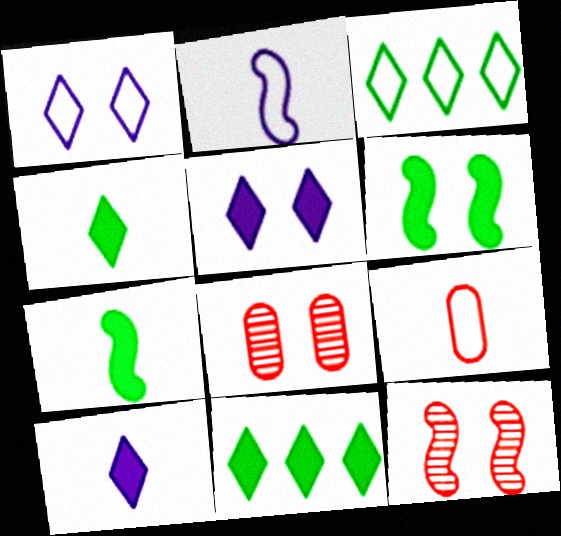[[1, 6, 8], 
[2, 8, 11]]